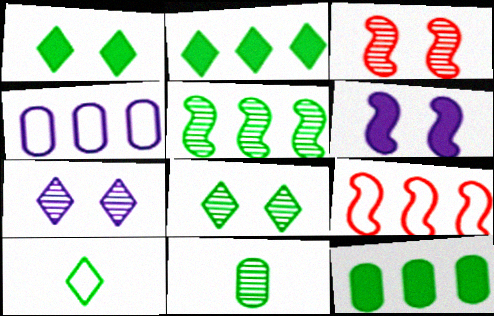[[2, 8, 10], 
[5, 8, 11]]